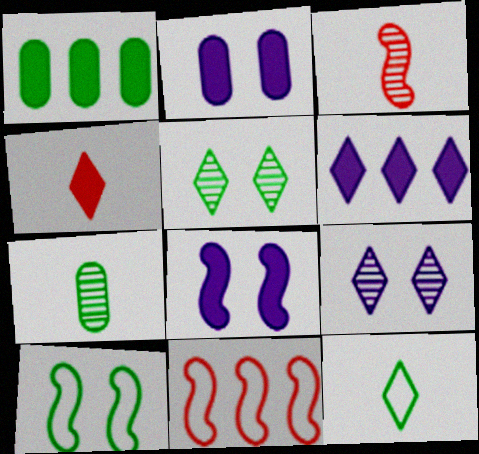[[1, 4, 8]]